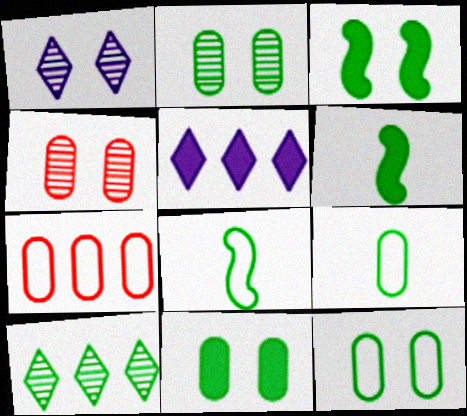[[1, 6, 7], 
[2, 11, 12], 
[3, 9, 10], 
[4, 5, 8], 
[6, 10, 12], 
[8, 10, 11]]